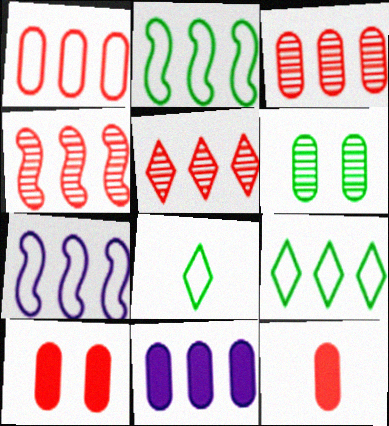[[1, 7, 9], 
[2, 5, 11], 
[3, 4, 5], 
[4, 9, 11]]